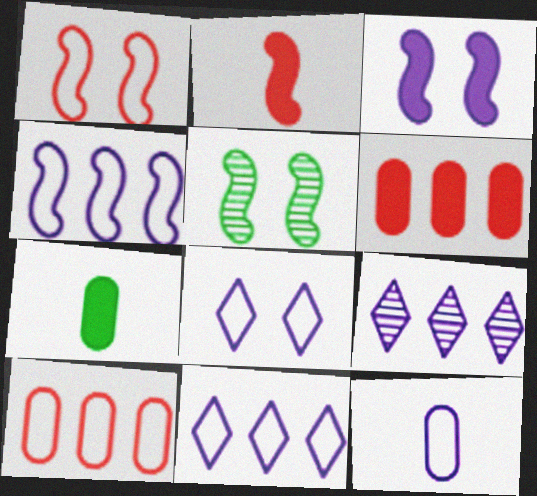[[1, 3, 5], 
[1, 7, 9], 
[2, 4, 5], 
[3, 9, 12], 
[4, 8, 12]]